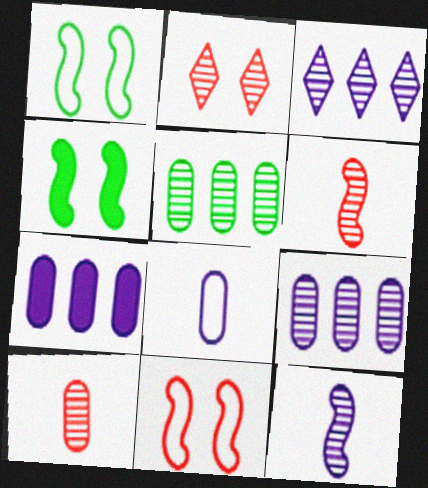[[2, 5, 12]]